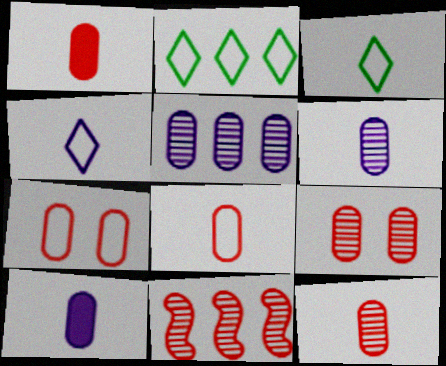[[1, 8, 12]]